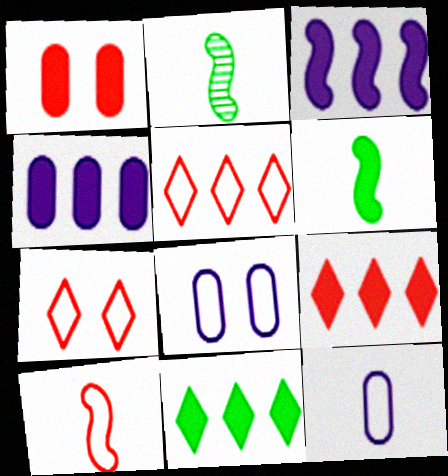[[2, 4, 7], 
[2, 8, 9]]